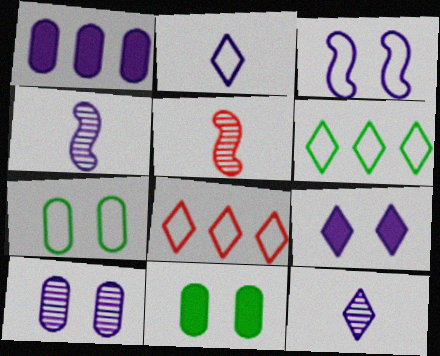[[1, 3, 12], 
[3, 9, 10], 
[4, 8, 11]]